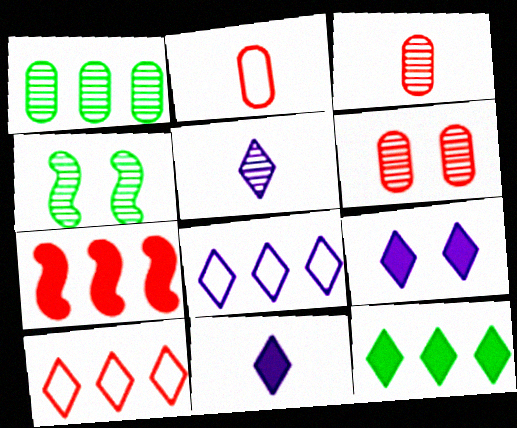[[1, 7, 8], 
[5, 8, 9]]